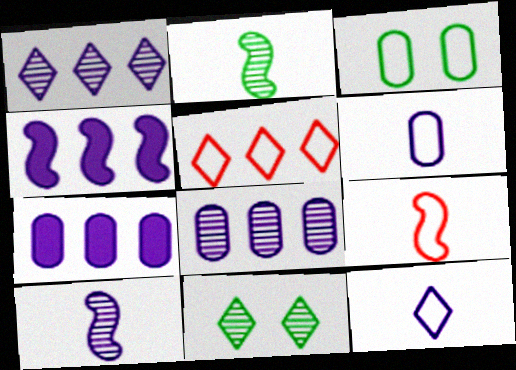[[7, 9, 11]]